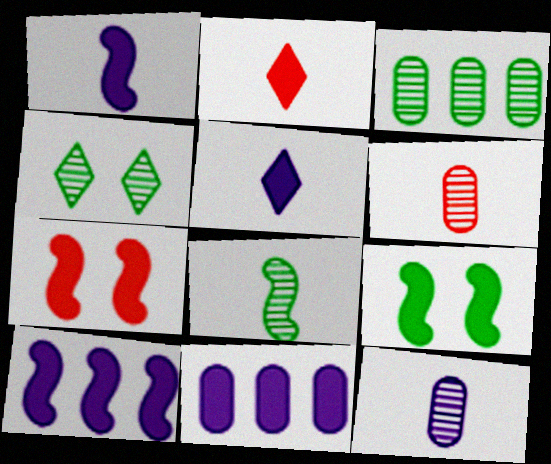[[2, 9, 11], 
[3, 4, 8]]